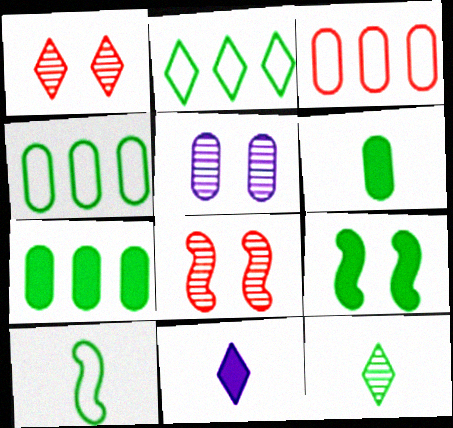[[1, 2, 11], 
[3, 5, 6], 
[4, 8, 11], 
[4, 9, 12], 
[6, 10, 12]]